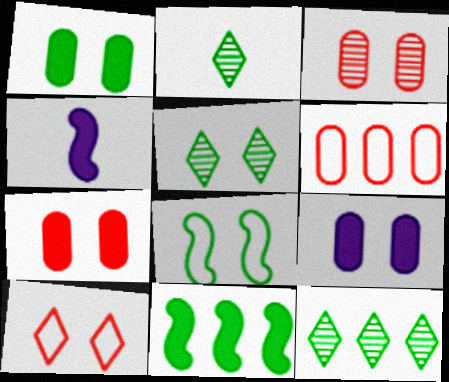[[1, 5, 8], 
[1, 7, 9], 
[2, 5, 12], 
[4, 5, 6]]